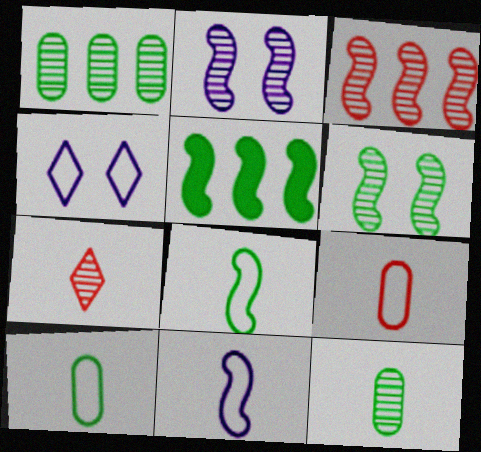[[1, 2, 7], 
[5, 6, 8]]